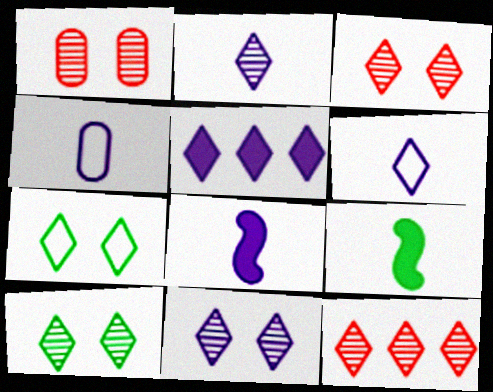[[2, 4, 8], 
[2, 10, 12], 
[3, 10, 11], 
[5, 6, 11]]